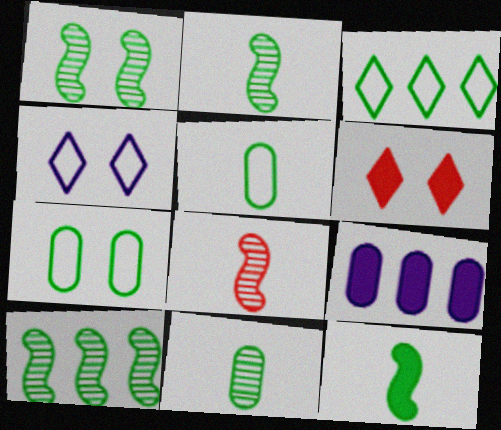[[1, 2, 10], 
[6, 9, 12]]